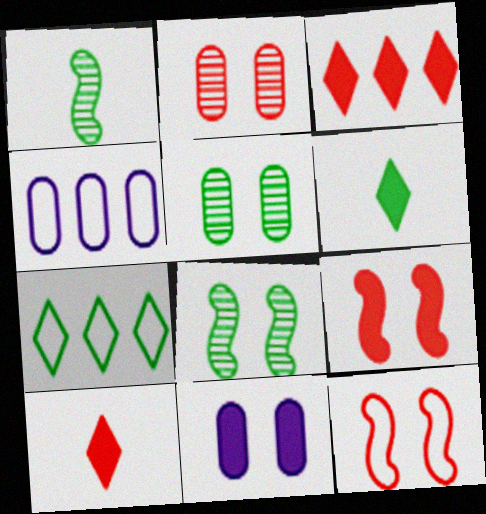[[4, 8, 10]]